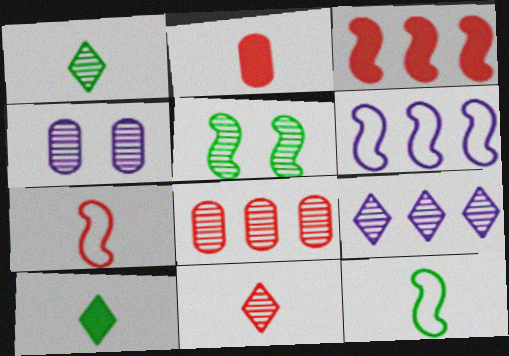[[2, 7, 11]]